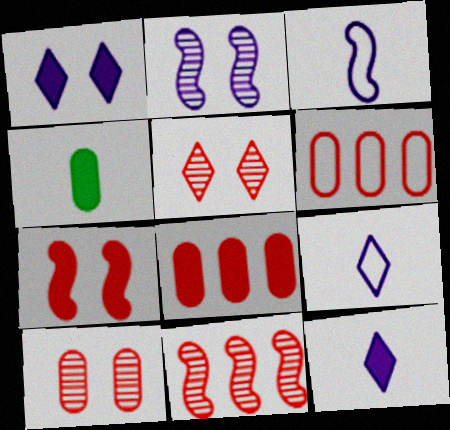[]